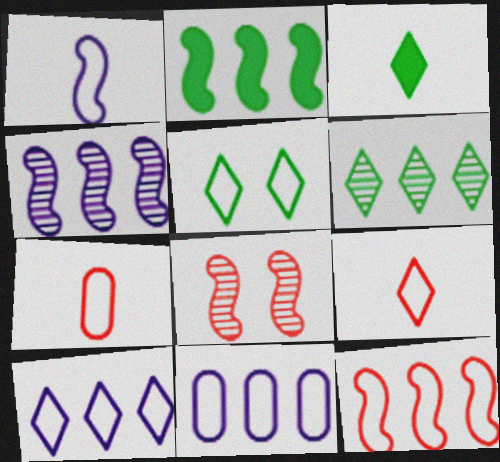[[1, 2, 8], 
[2, 4, 12], 
[3, 5, 6], 
[3, 8, 11], 
[5, 9, 10]]